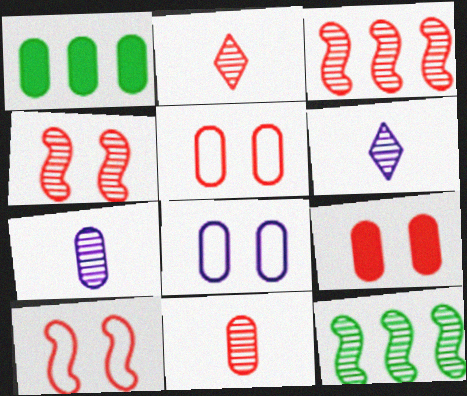[[1, 5, 7], 
[1, 6, 10], 
[1, 8, 11]]